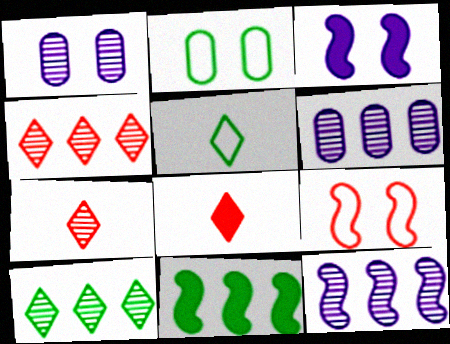[[2, 8, 12]]